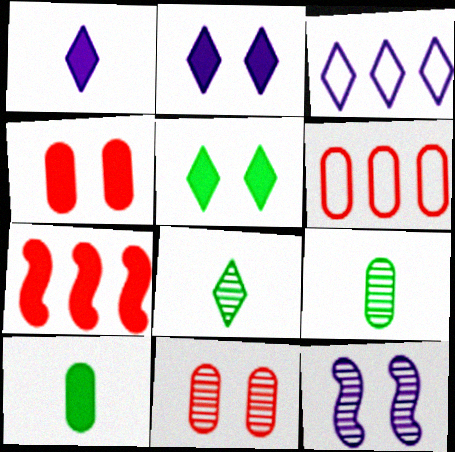[[2, 7, 10]]